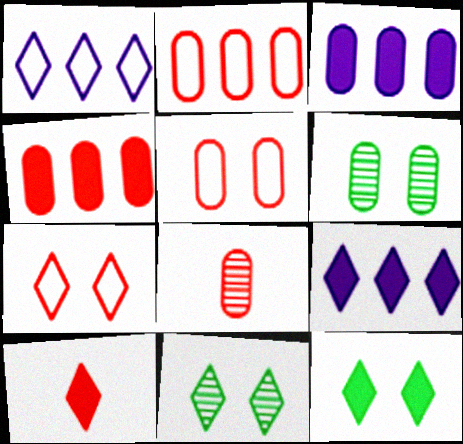[[1, 10, 11], 
[4, 5, 8], 
[9, 10, 12]]